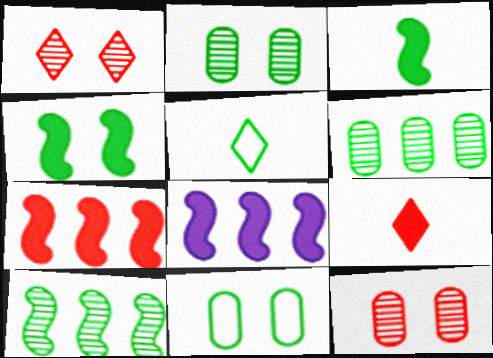[[4, 5, 6], 
[5, 8, 12]]